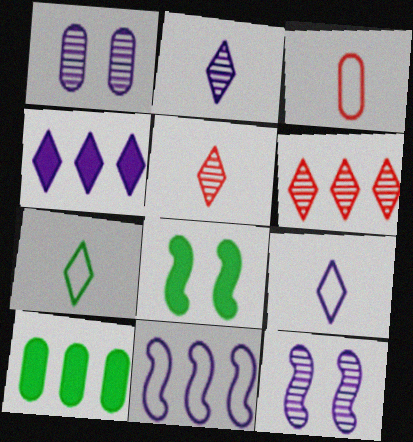[[1, 3, 10], 
[6, 10, 11]]